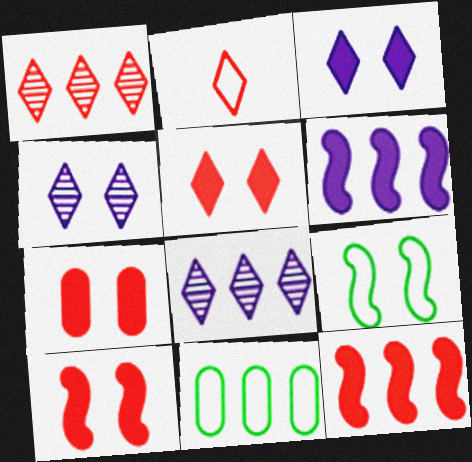[[1, 2, 5], 
[1, 6, 11], 
[4, 7, 9], 
[5, 7, 10], 
[8, 11, 12]]